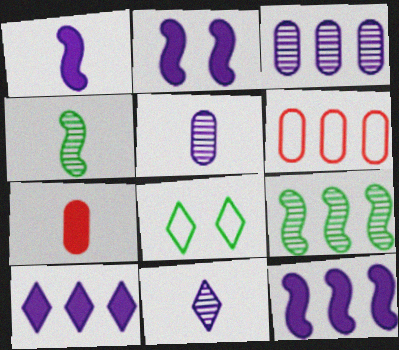[[1, 2, 12], 
[6, 9, 10]]